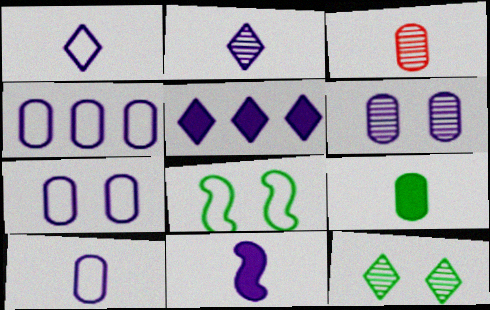[[2, 10, 11], 
[3, 5, 8], 
[3, 9, 10], 
[4, 7, 10]]